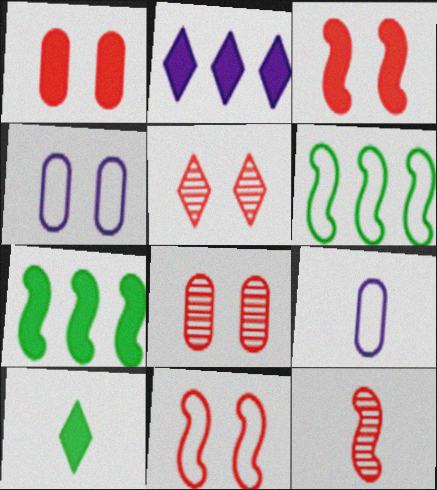[[1, 5, 11], 
[5, 7, 9], 
[9, 10, 12]]